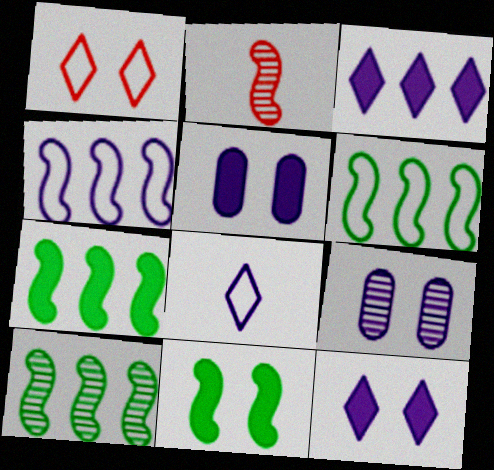[[1, 9, 11], 
[2, 4, 11], 
[6, 7, 10]]